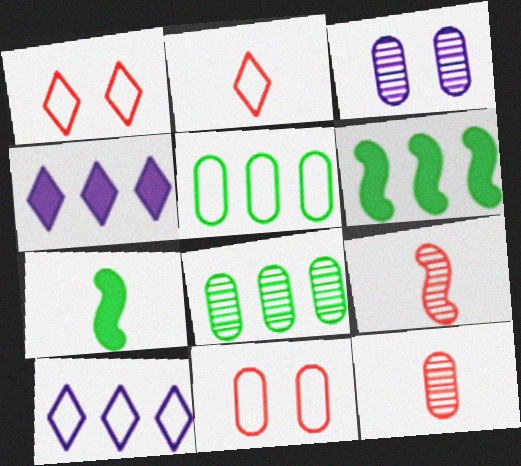[[2, 3, 6], 
[3, 8, 12]]